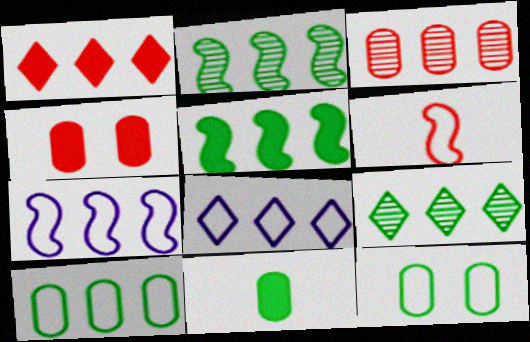[[1, 8, 9], 
[3, 5, 8], 
[5, 9, 10], 
[6, 8, 12]]